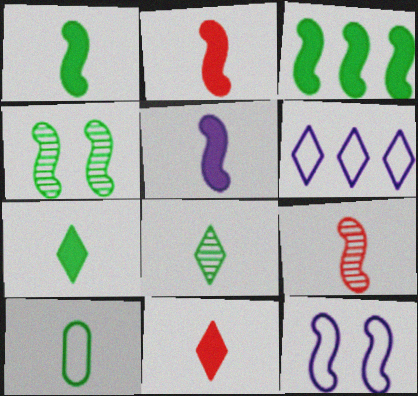[[1, 2, 5], 
[1, 8, 10], 
[3, 9, 12]]